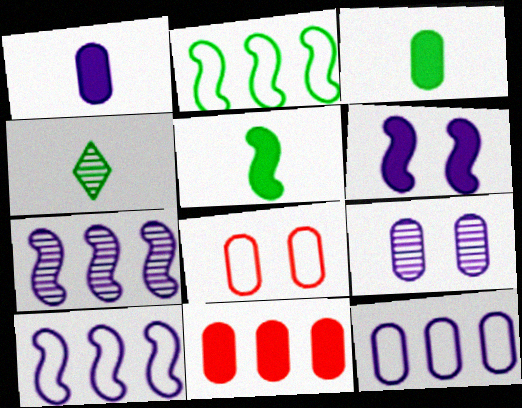[[1, 9, 12]]